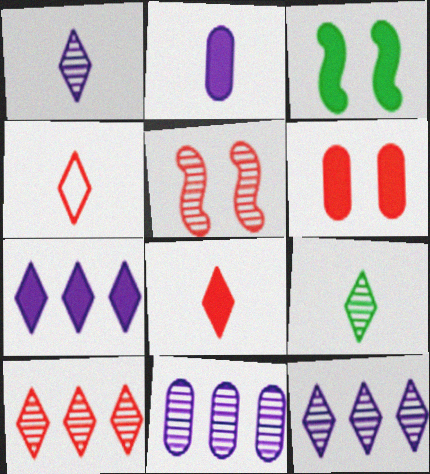[[3, 4, 11], 
[5, 9, 11]]